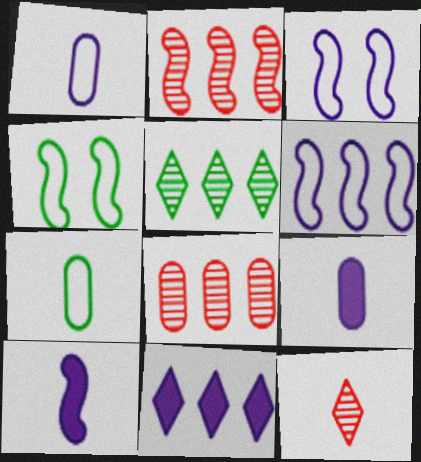[[2, 4, 10], 
[7, 10, 12]]